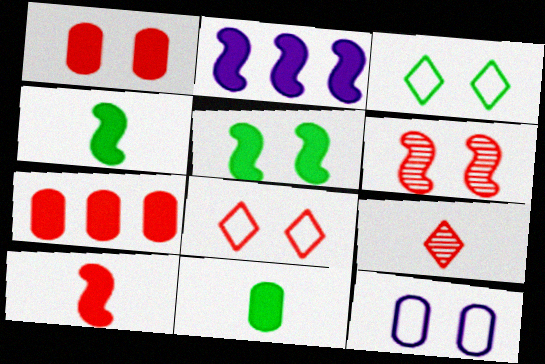[[1, 6, 8], 
[2, 5, 10]]